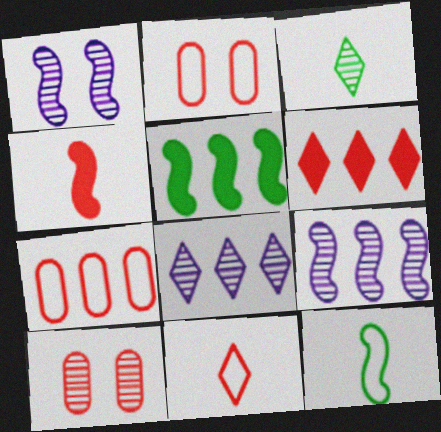[[3, 9, 10], 
[5, 7, 8]]